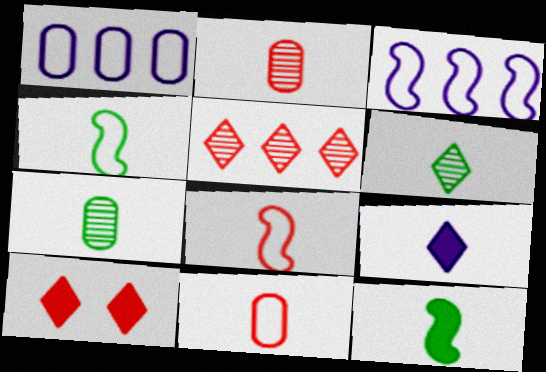[[2, 4, 9], 
[3, 7, 10], 
[7, 8, 9]]